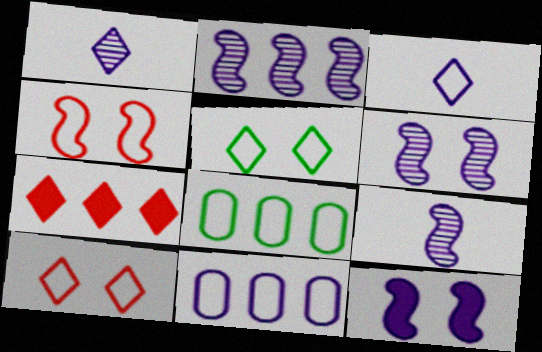[[1, 5, 7], 
[1, 11, 12], 
[2, 6, 9], 
[2, 7, 8], 
[3, 4, 8]]